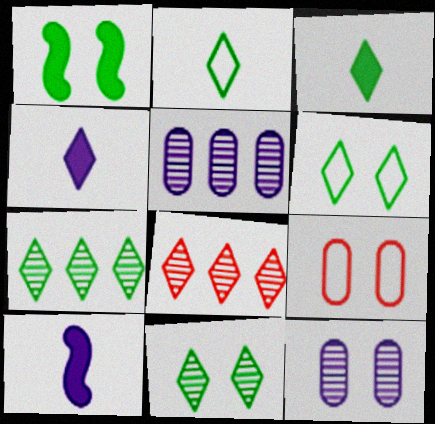[[3, 6, 7], 
[4, 6, 8], 
[7, 9, 10]]